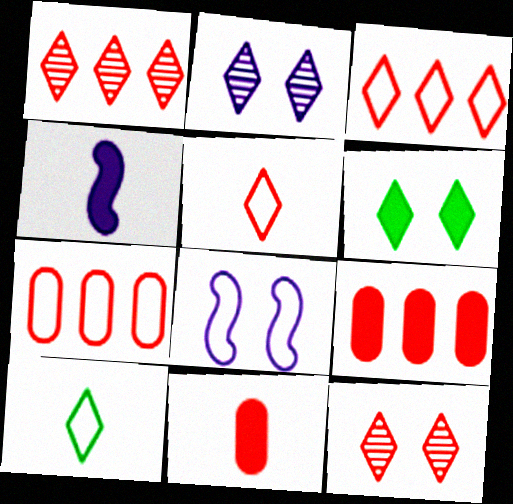[[4, 6, 9], 
[7, 8, 10]]